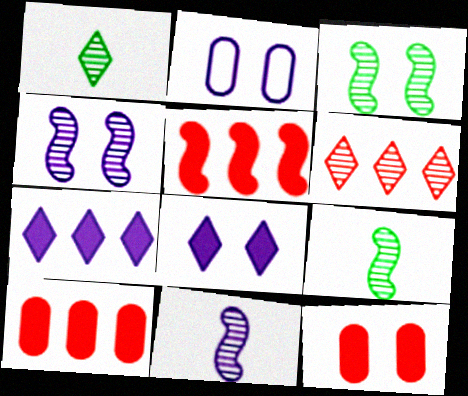[[1, 2, 5], 
[2, 4, 8], 
[2, 7, 11]]